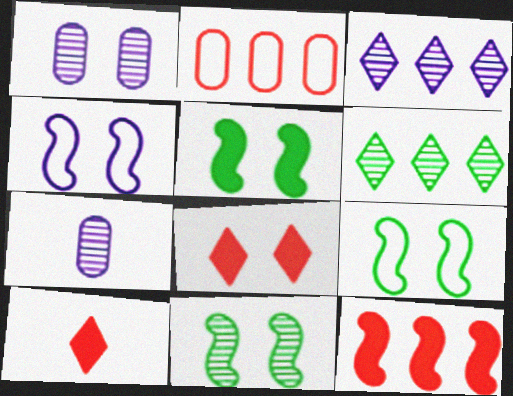[[1, 8, 9], 
[5, 9, 11]]